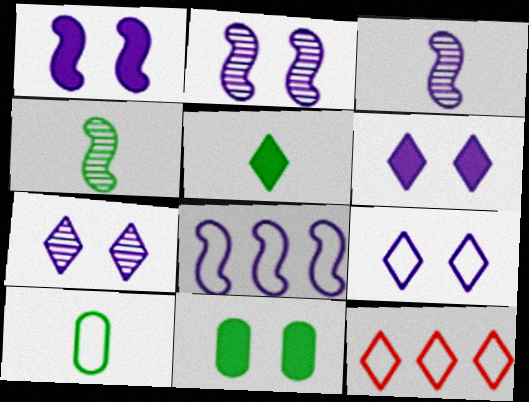[[1, 3, 8], 
[3, 11, 12], 
[4, 5, 10], 
[5, 7, 12], 
[6, 7, 9]]